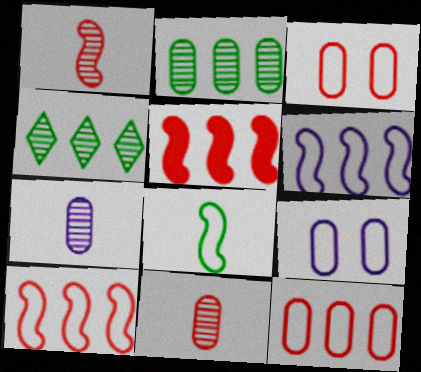[]